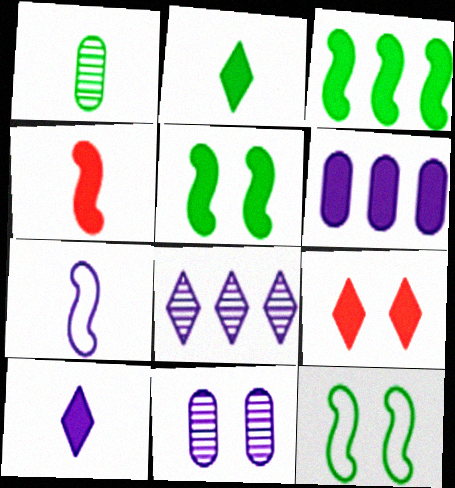[[9, 11, 12]]